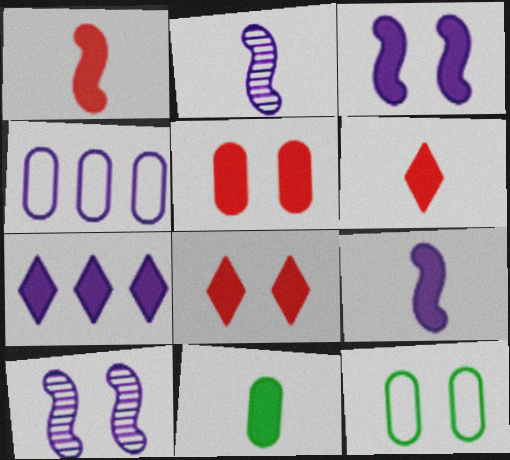[[6, 9, 11], 
[8, 10, 12]]